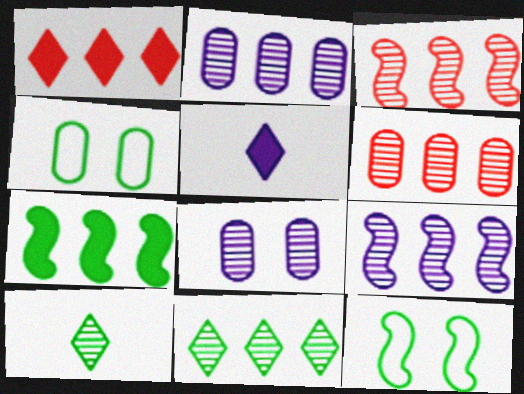[[2, 3, 11], 
[3, 4, 5], 
[3, 8, 10], 
[4, 7, 10], 
[5, 6, 12], 
[6, 9, 11]]